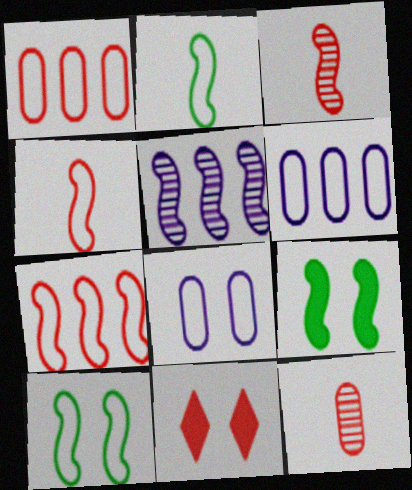[[1, 3, 11], 
[4, 5, 9], 
[7, 11, 12]]